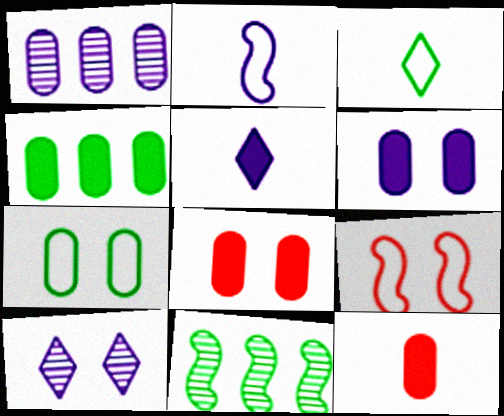[[1, 7, 12], 
[4, 6, 12]]